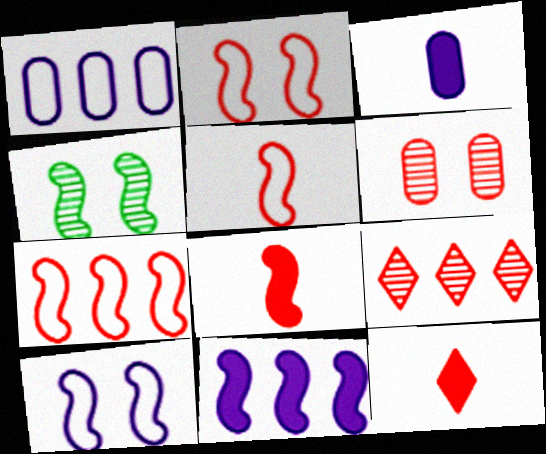[[1, 4, 12], 
[2, 5, 7], 
[4, 5, 11], 
[6, 7, 12]]